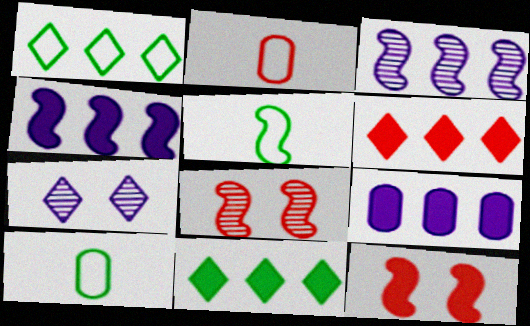[[2, 6, 8], 
[3, 5, 12], 
[4, 5, 8]]